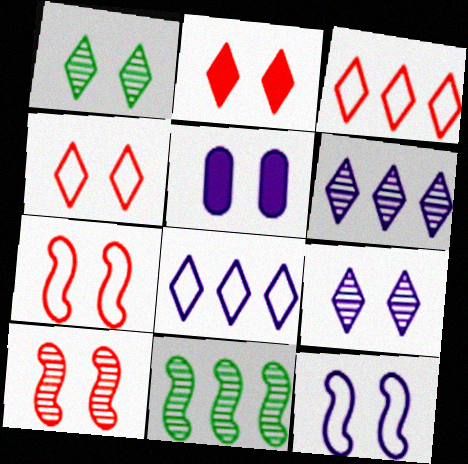[[1, 5, 7], 
[5, 9, 12]]